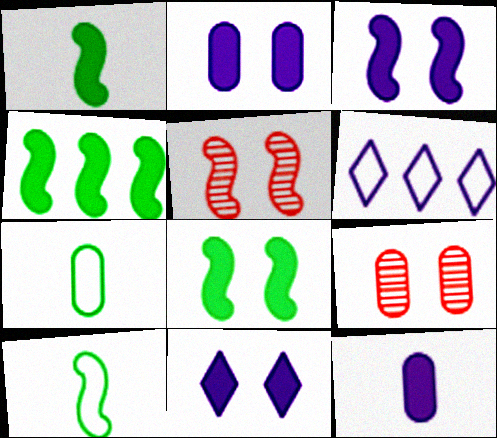[[1, 4, 8], 
[1, 6, 9], 
[2, 3, 11]]